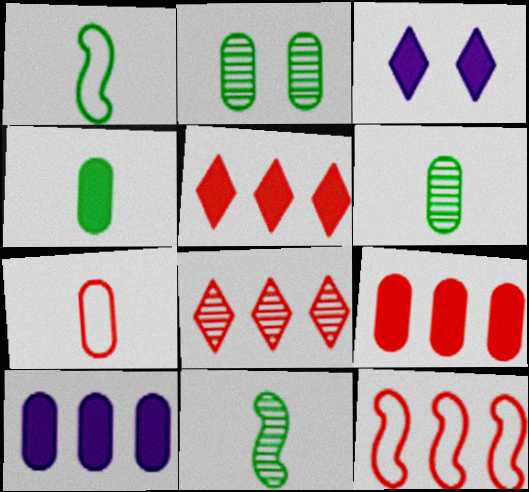[[2, 7, 10], 
[3, 6, 12], 
[8, 9, 12]]